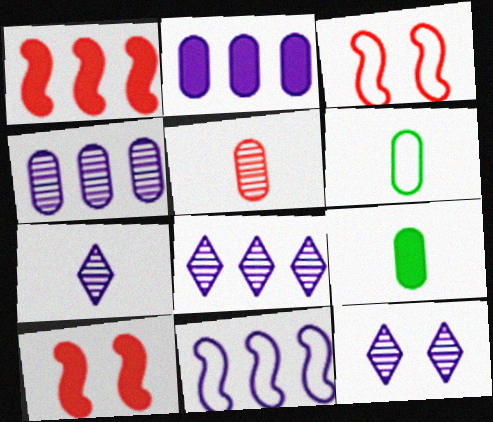[[1, 6, 12], 
[2, 8, 11], 
[3, 8, 9], 
[6, 8, 10], 
[7, 8, 12]]